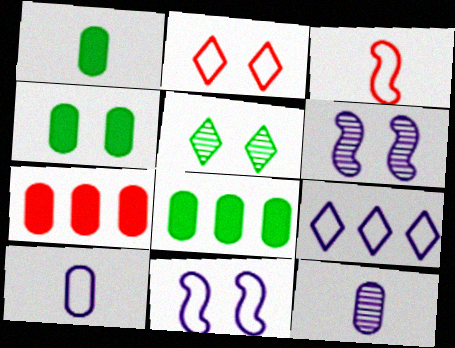[[1, 4, 8], 
[2, 4, 6], 
[9, 10, 11]]